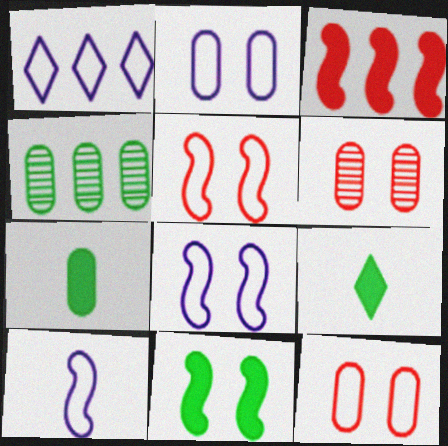[[1, 2, 10], 
[1, 3, 4]]